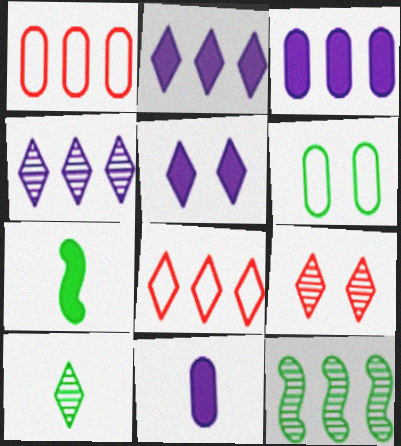[[1, 2, 12], 
[3, 8, 12], 
[4, 9, 10], 
[5, 8, 10]]